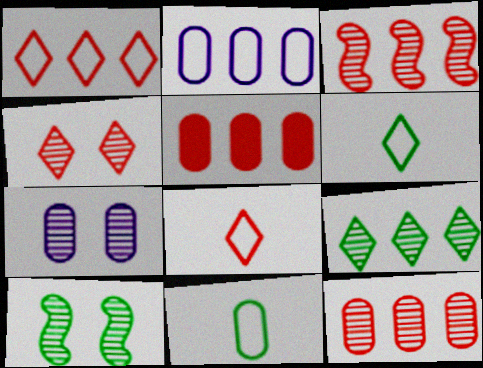[[1, 3, 5], 
[4, 7, 10], 
[5, 7, 11]]